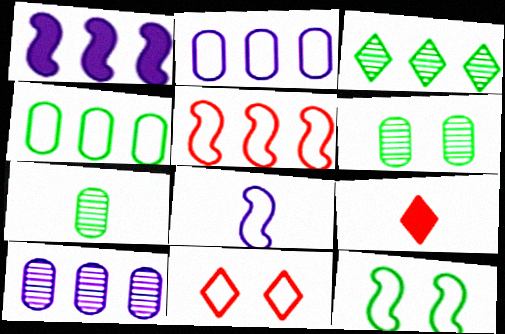[[1, 7, 11], 
[4, 8, 11], 
[5, 8, 12], 
[7, 8, 9], 
[9, 10, 12]]